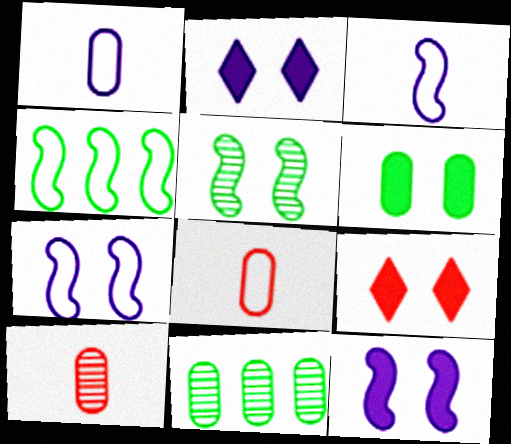[[2, 4, 10], 
[3, 9, 11], 
[6, 9, 12]]